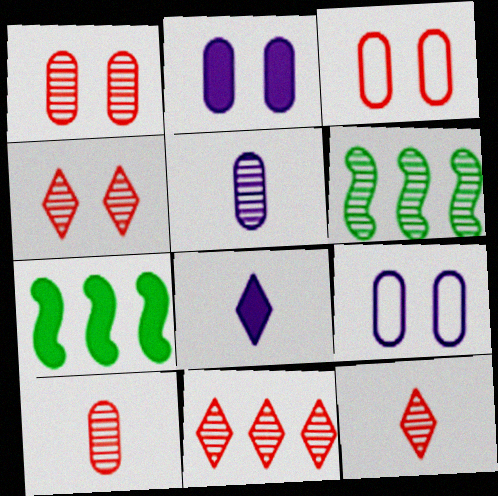[[3, 6, 8], 
[4, 5, 6], 
[4, 11, 12], 
[7, 9, 12]]